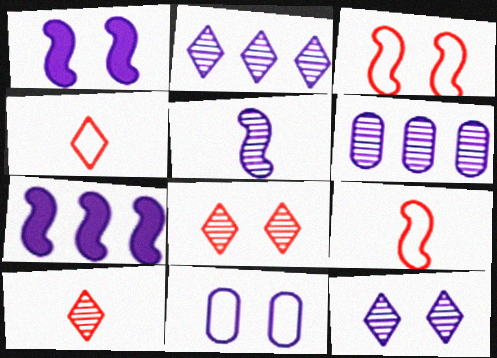[[1, 11, 12], 
[5, 6, 12]]